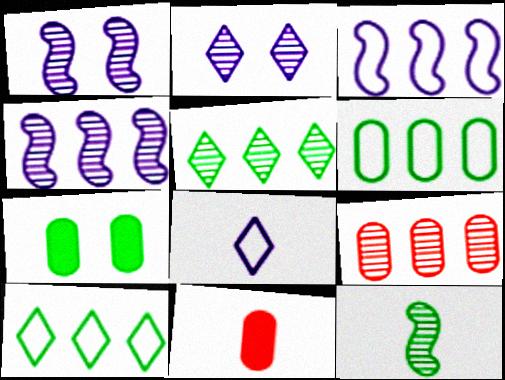[[1, 10, 11], 
[2, 9, 12], 
[4, 5, 9], 
[7, 10, 12], 
[8, 11, 12]]